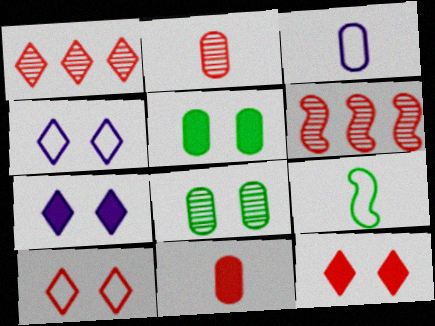[[6, 10, 11]]